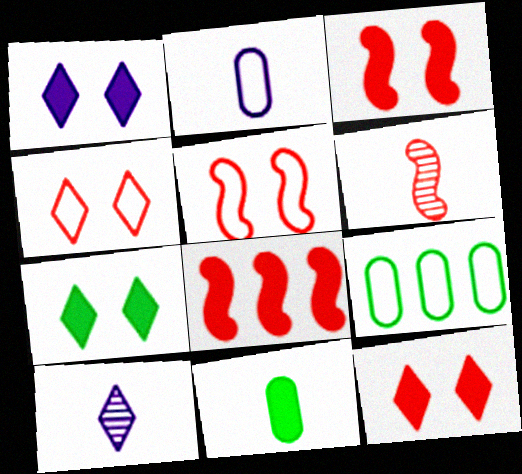[[1, 6, 9], 
[1, 7, 12], 
[1, 8, 11], 
[3, 9, 10], 
[5, 6, 8]]